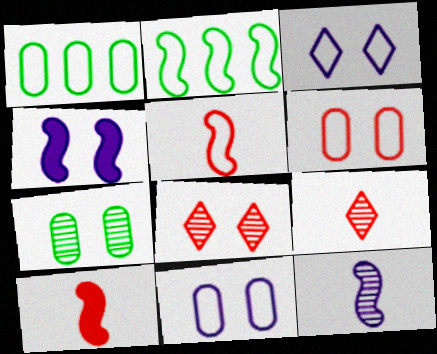[[1, 3, 5], 
[1, 4, 9]]